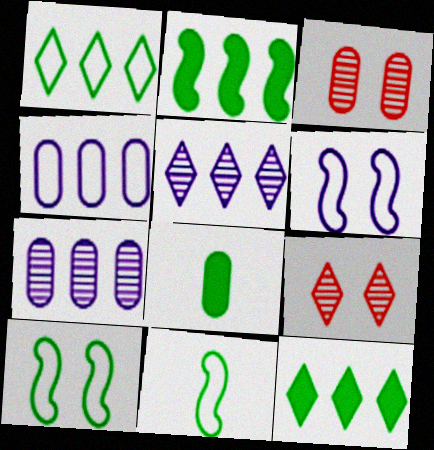[[3, 4, 8]]